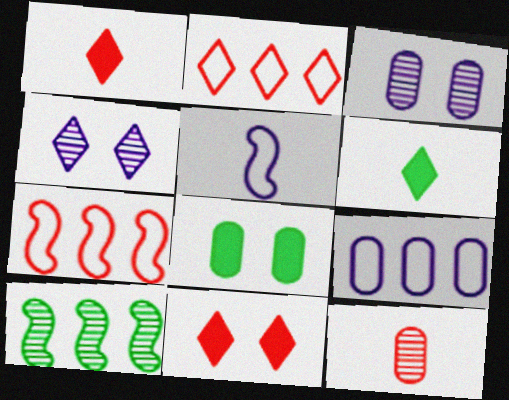[[2, 4, 6], 
[3, 6, 7], 
[4, 10, 12], 
[5, 6, 12], 
[7, 11, 12], 
[8, 9, 12]]